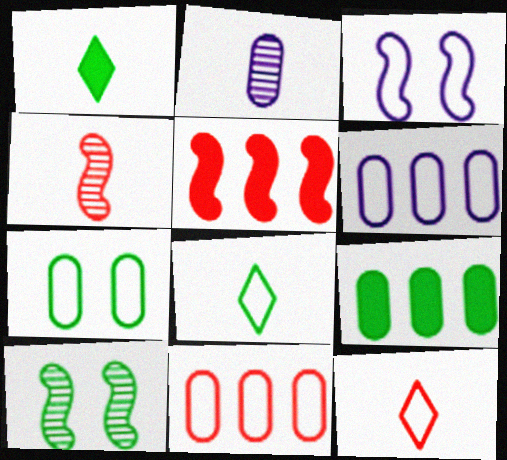[[3, 8, 11], 
[8, 9, 10]]